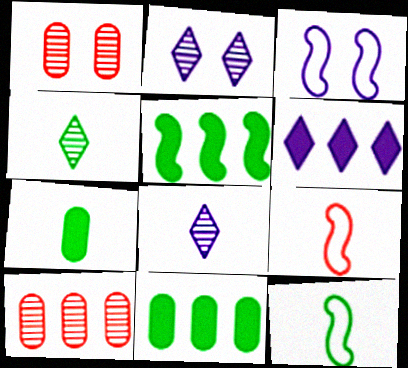[[1, 6, 12], 
[2, 9, 11], 
[4, 7, 12], 
[7, 8, 9]]